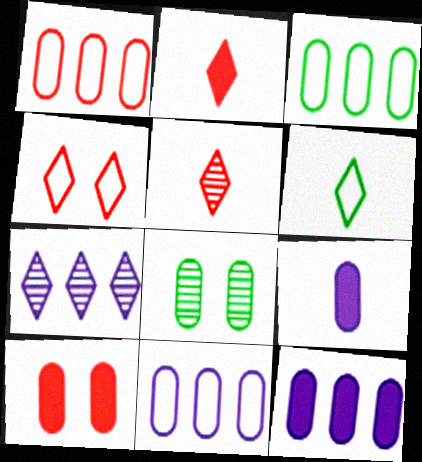[[1, 3, 11], 
[1, 8, 9]]